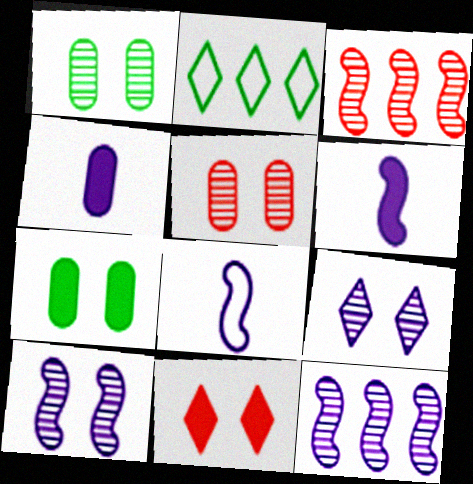[[2, 5, 6]]